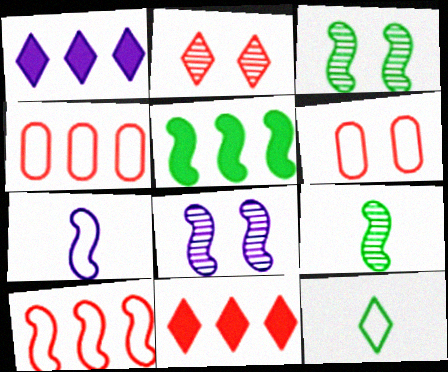[[1, 2, 12], 
[1, 6, 9]]